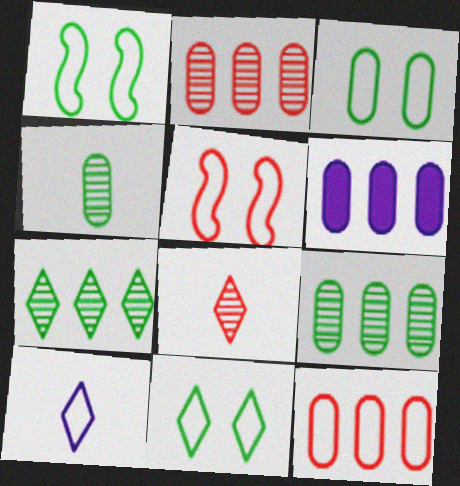[[1, 3, 11], 
[1, 6, 8], 
[1, 10, 12], 
[6, 9, 12]]